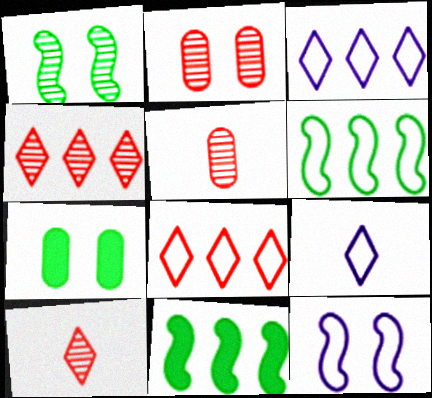[[2, 9, 11]]